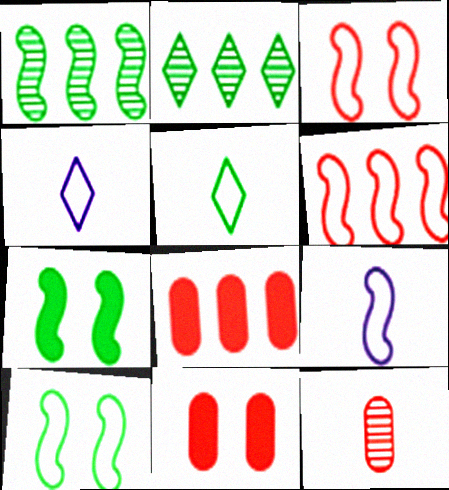[[1, 4, 11], 
[2, 9, 11], 
[6, 9, 10]]